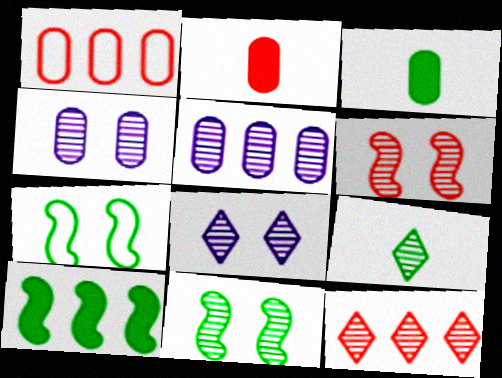[[1, 3, 4], 
[5, 6, 9], 
[8, 9, 12]]